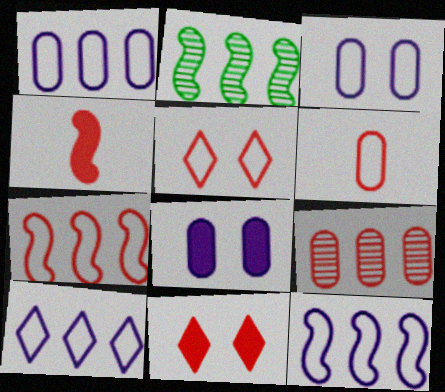[[1, 10, 12], 
[4, 5, 9], 
[5, 6, 7]]